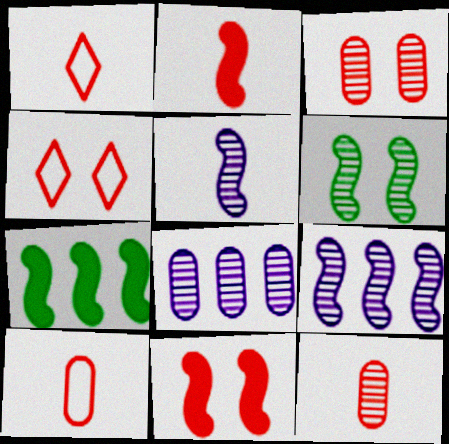[[1, 2, 12], 
[3, 4, 11]]